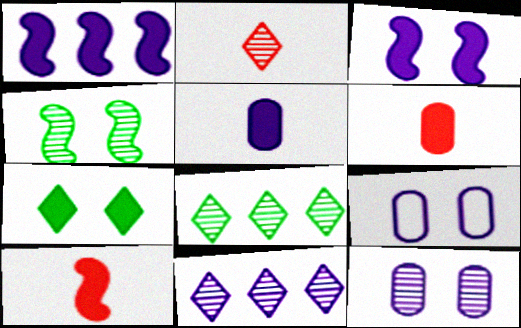[[1, 6, 7], 
[8, 9, 10]]